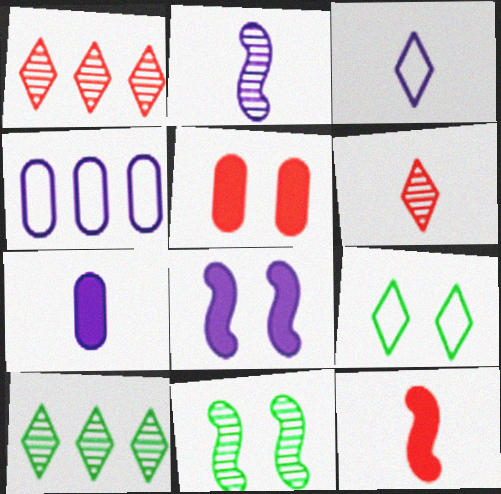[[2, 3, 7]]